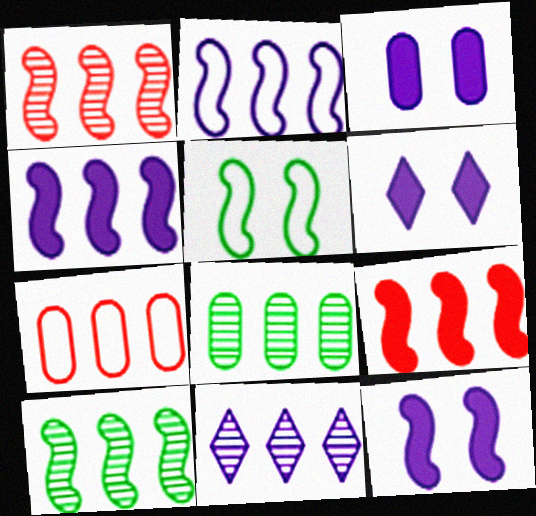[[1, 8, 11], 
[2, 9, 10], 
[3, 6, 12]]